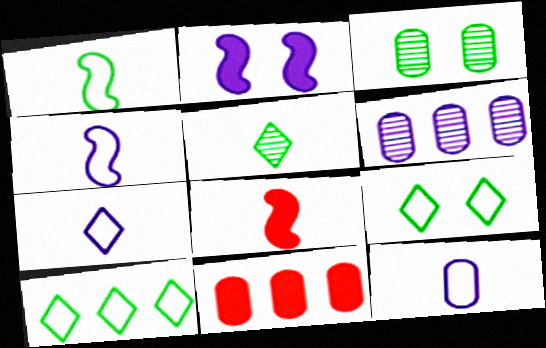[[2, 6, 7], 
[3, 11, 12], 
[4, 7, 12], 
[5, 8, 12], 
[6, 8, 9]]